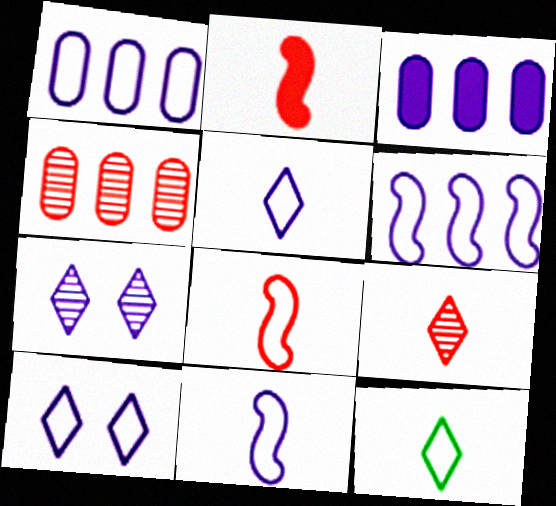[[1, 10, 11], 
[3, 7, 11]]